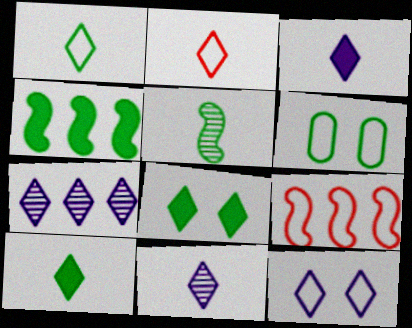[[2, 7, 8], 
[2, 10, 11], 
[3, 7, 12]]